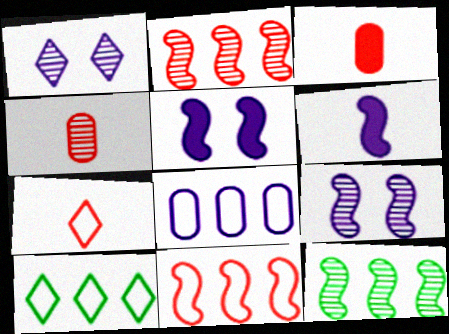[[1, 4, 12], 
[1, 6, 8], 
[3, 9, 10], 
[4, 5, 10], 
[8, 10, 11]]